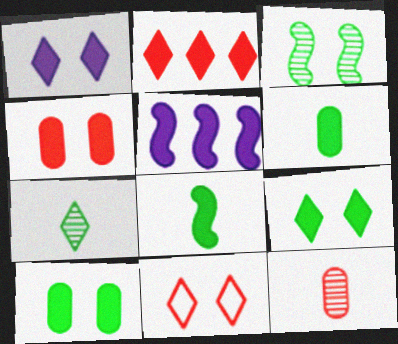[]